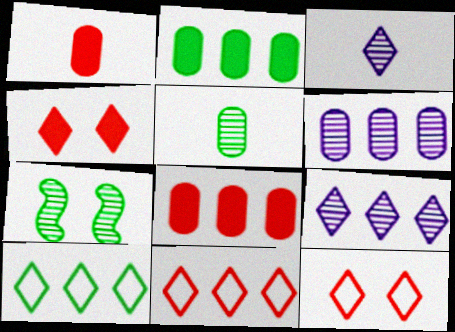[[3, 4, 10]]